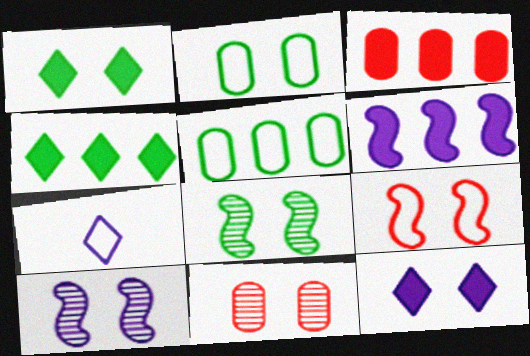[[1, 2, 8], 
[3, 4, 6], 
[3, 7, 8], 
[5, 7, 9]]